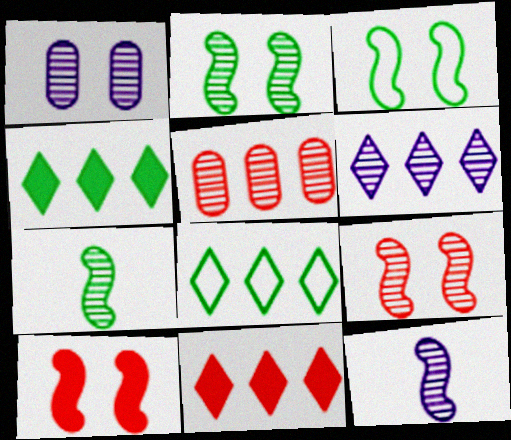[[1, 6, 12], 
[6, 8, 11]]